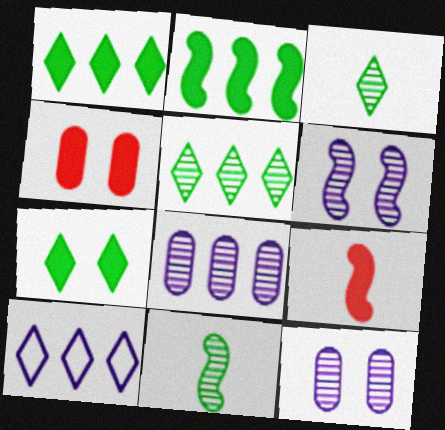[[4, 10, 11]]